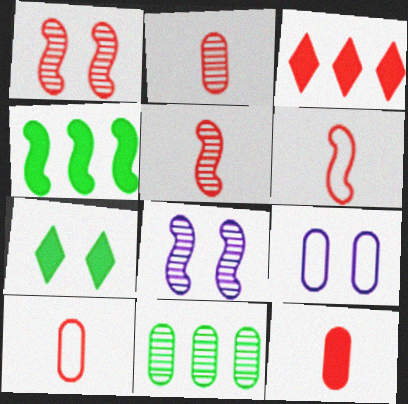[[1, 3, 10], 
[1, 7, 9], 
[2, 10, 12], 
[4, 6, 8], 
[9, 11, 12]]